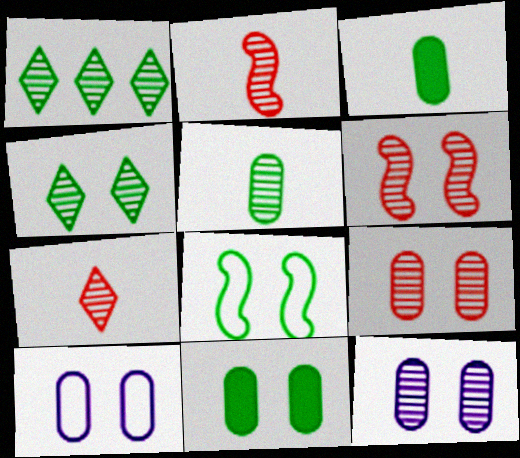[[1, 2, 12], 
[1, 3, 8], 
[4, 6, 12], 
[4, 8, 11], 
[9, 10, 11]]